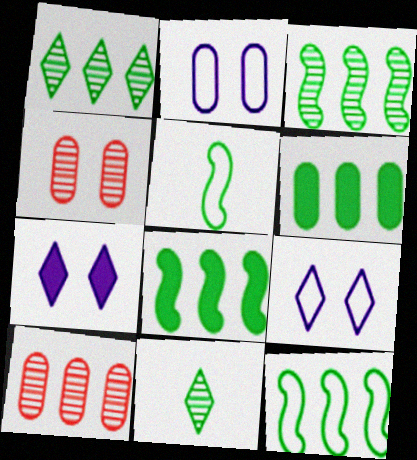[[1, 6, 12], 
[3, 8, 12], 
[5, 7, 10]]